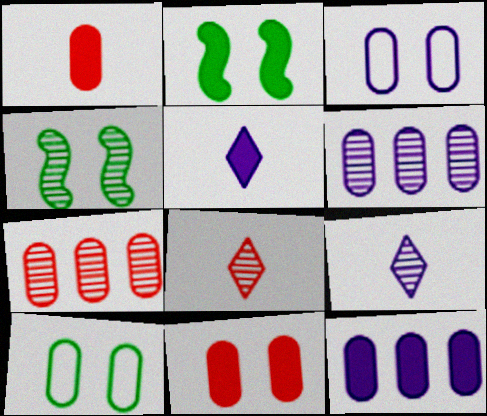[[1, 6, 10], 
[4, 6, 8], 
[4, 7, 9]]